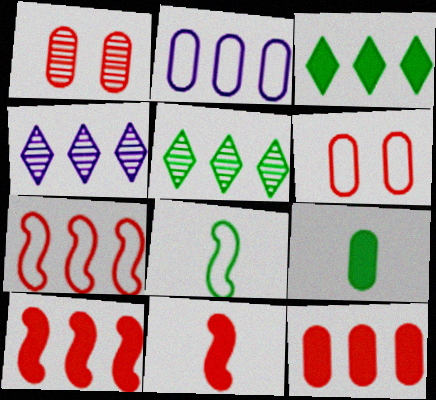[[1, 2, 9], 
[2, 5, 10]]